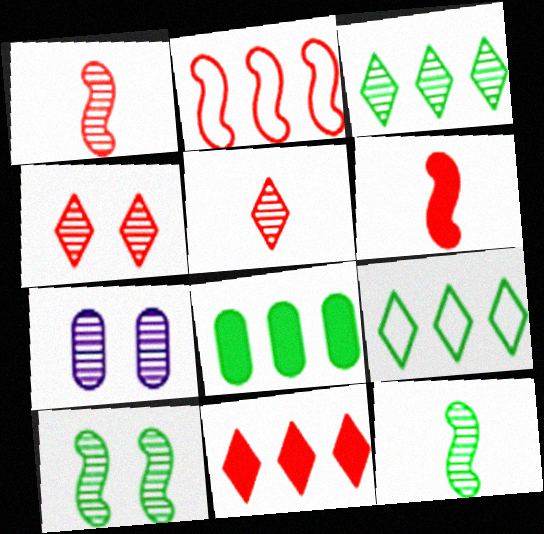[[1, 3, 7], 
[4, 7, 10], 
[6, 7, 9]]